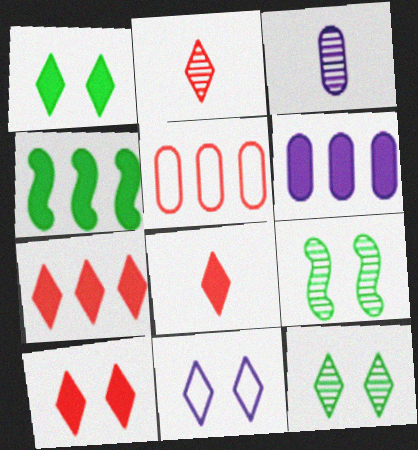[[4, 6, 7], 
[7, 8, 10], 
[10, 11, 12]]